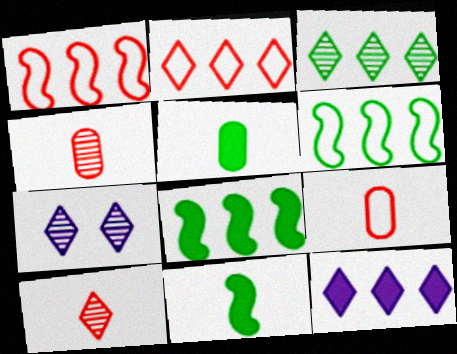[[1, 5, 7], 
[2, 3, 12], 
[3, 7, 10], 
[7, 8, 9]]